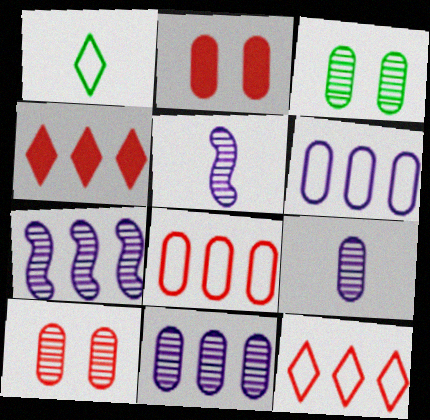[[1, 2, 7]]